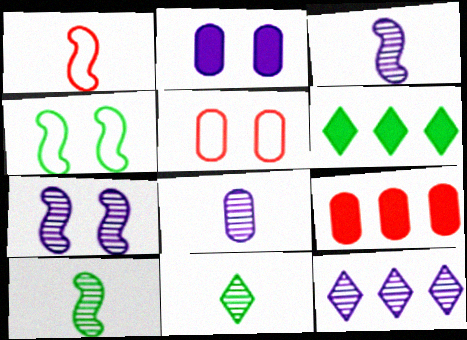[[3, 5, 6], 
[7, 8, 12]]